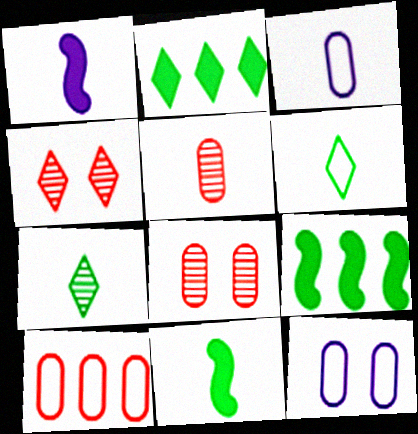[[1, 5, 6], 
[3, 4, 9]]